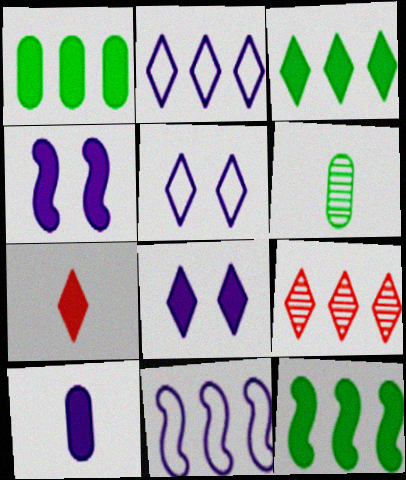[[1, 3, 12], 
[1, 4, 7], 
[1, 9, 11], 
[2, 3, 9], 
[3, 7, 8]]